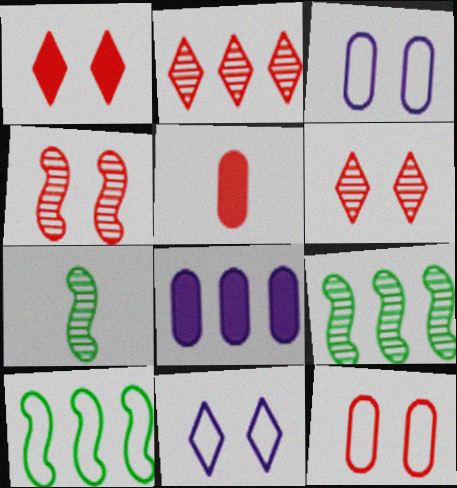[[1, 4, 12], 
[2, 8, 10], 
[5, 9, 11]]